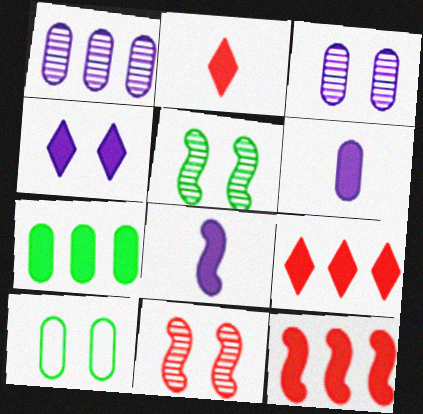[[4, 10, 11]]